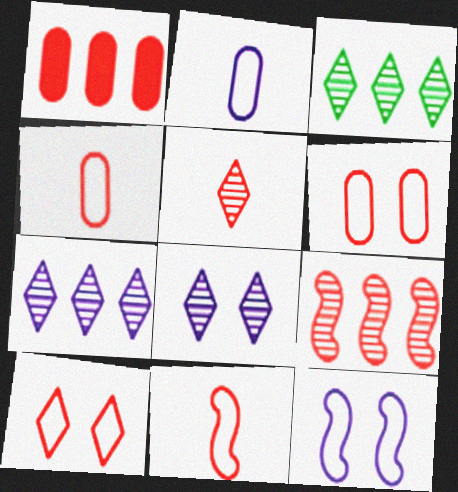[[3, 5, 8]]